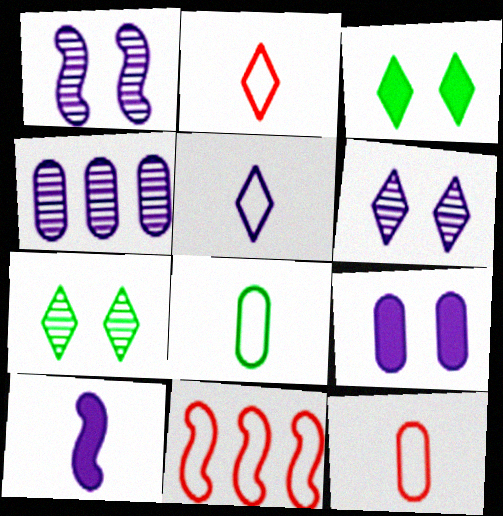[]